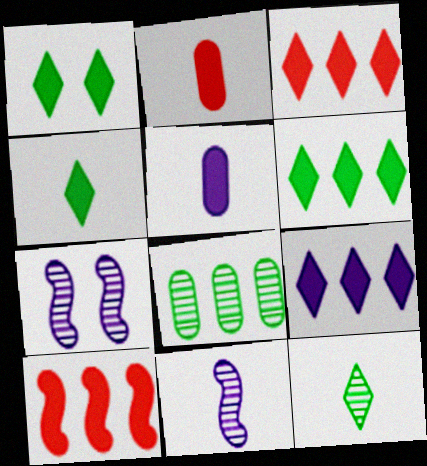[[1, 4, 6], 
[1, 5, 10], 
[3, 6, 9]]